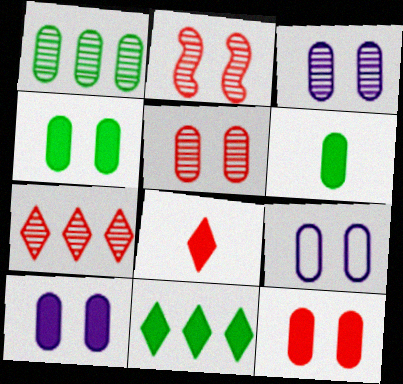[[3, 9, 10], 
[4, 5, 9], 
[4, 10, 12]]